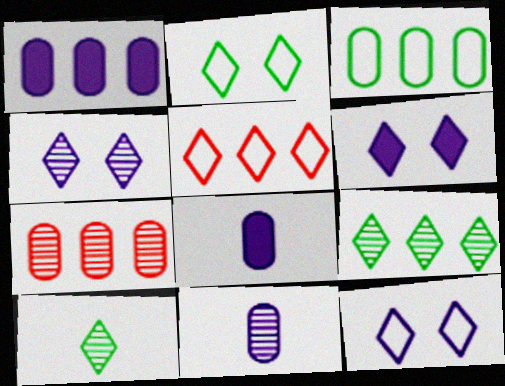[[1, 3, 7], 
[4, 6, 12], 
[5, 6, 10]]